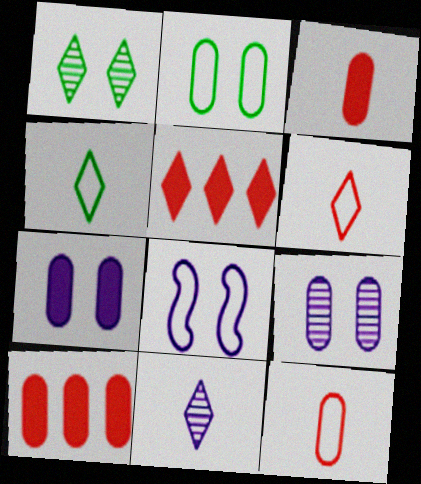[]